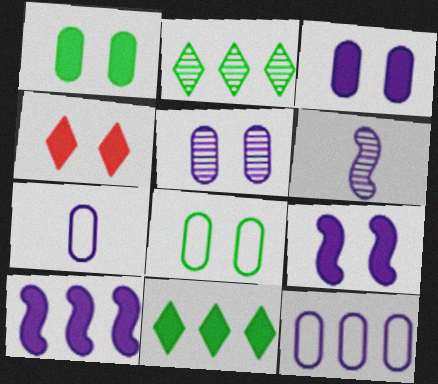[[1, 4, 9]]